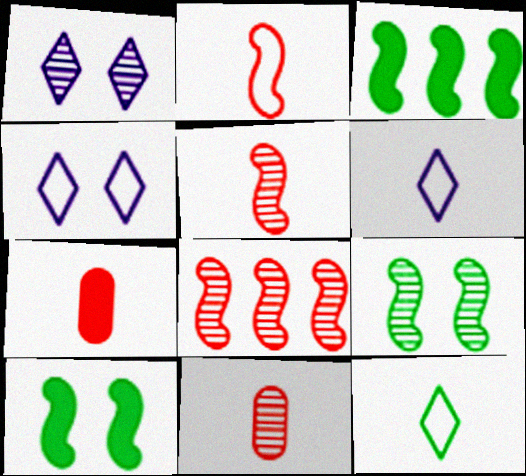[[3, 4, 11]]